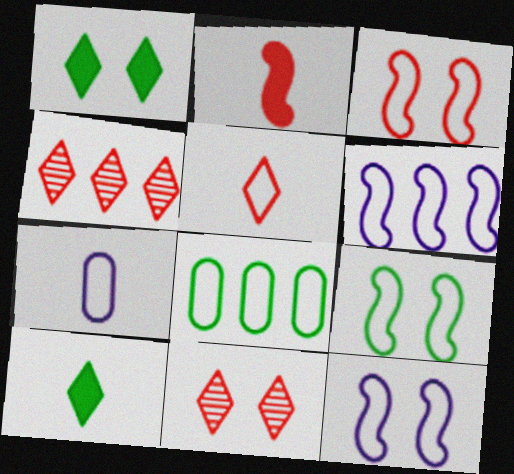[[3, 9, 12], 
[5, 8, 12]]